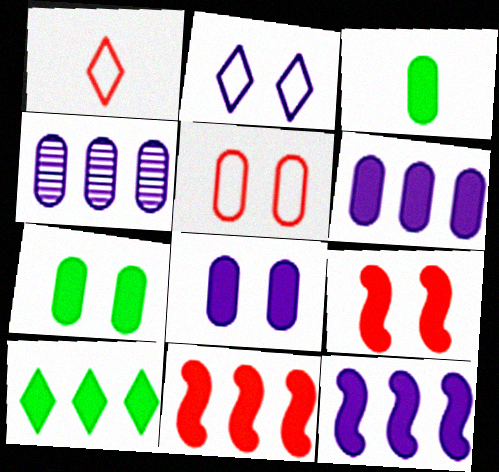[[3, 4, 5], 
[6, 10, 11]]